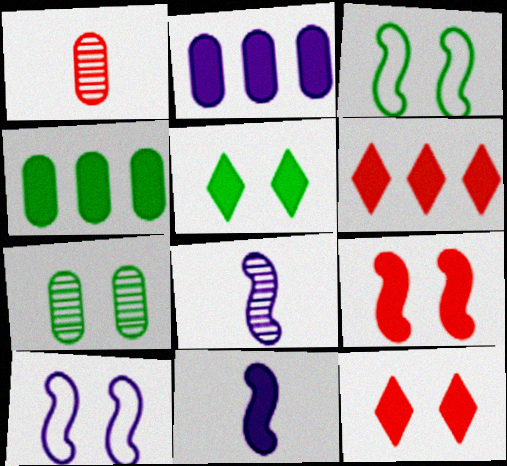[[3, 5, 7], 
[4, 11, 12], 
[7, 10, 12]]